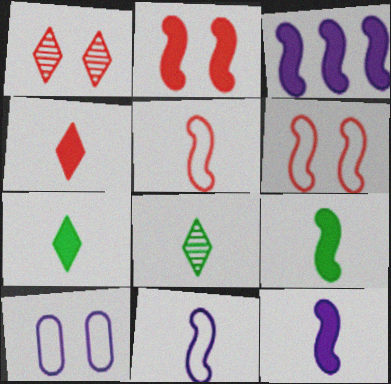[[2, 3, 9]]